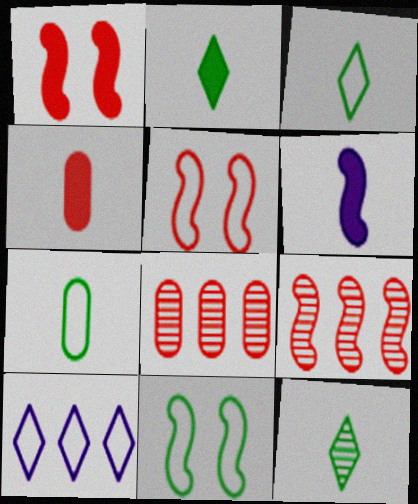[[2, 3, 12], 
[2, 4, 6], 
[5, 7, 10], 
[6, 9, 11]]